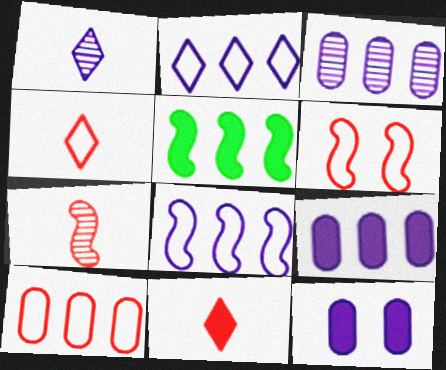[[1, 8, 12], 
[4, 6, 10], 
[5, 11, 12]]